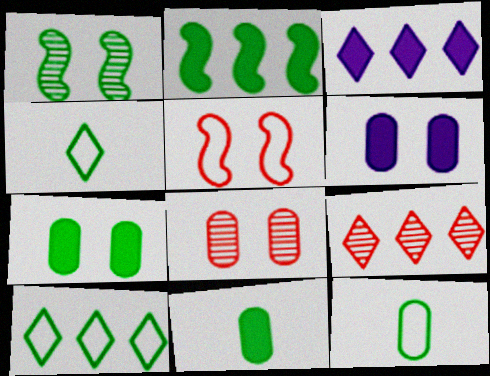[[1, 10, 11], 
[3, 9, 10]]